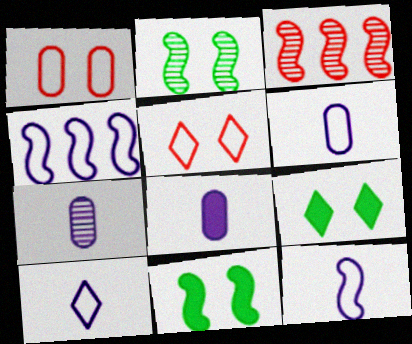[[3, 6, 9], 
[3, 11, 12], 
[6, 7, 8], 
[6, 10, 12]]